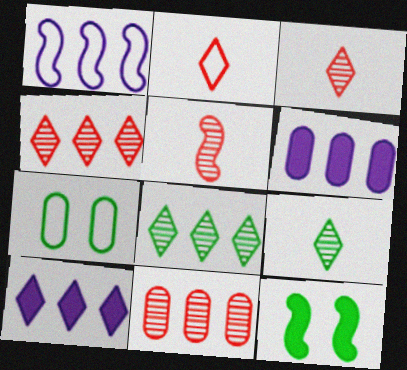[[1, 2, 7], 
[1, 5, 12], 
[5, 7, 10]]